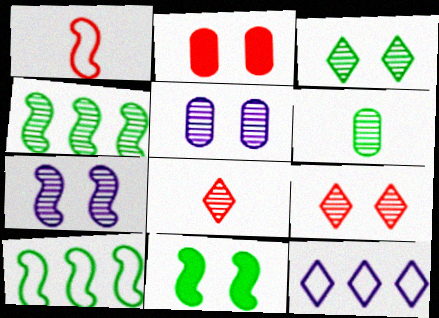[[3, 4, 6], 
[4, 5, 8]]